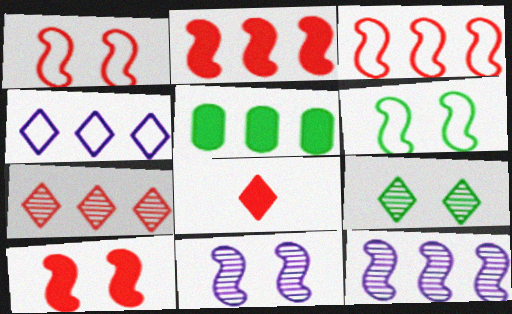[[4, 8, 9], 
[6, 10, 11]]